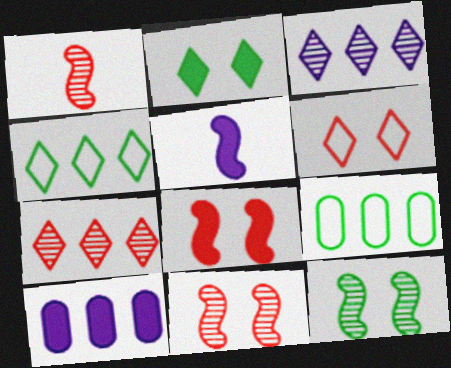[]